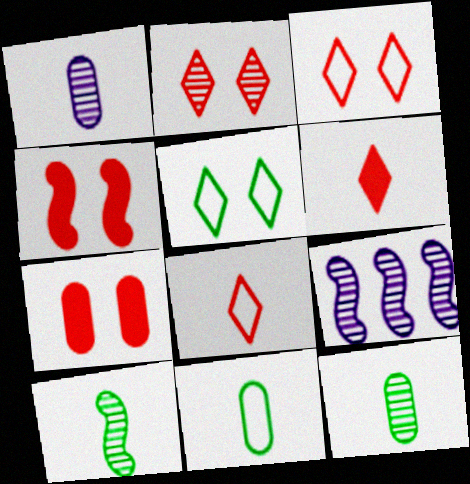[[2, 9, 12]]